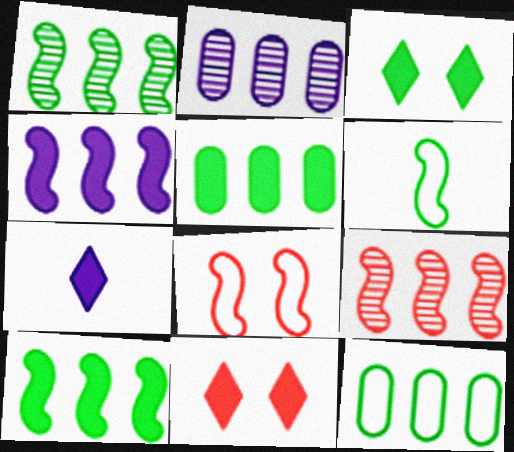[[2, 6, 11]]